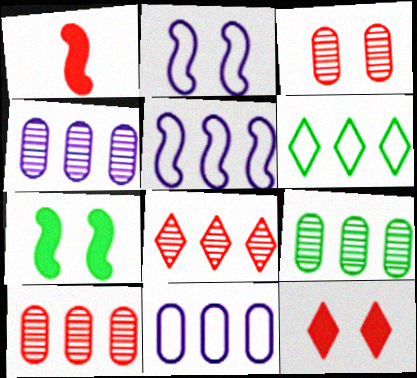[[4, 9, 10]]